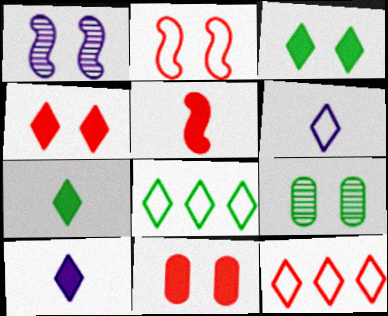[]